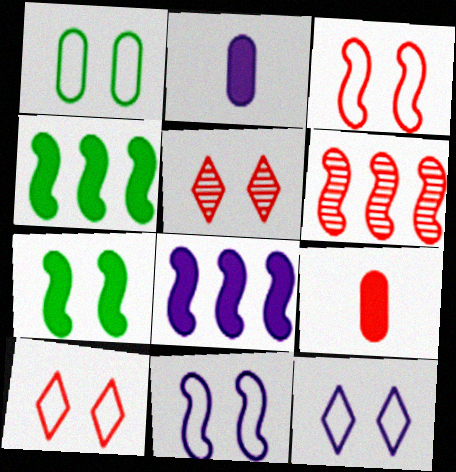[[1, 3, 12], 
[1, 10, 11], 
[6, 9, 10]]